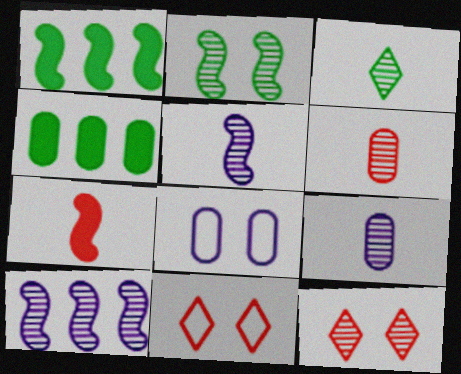[[1, 9, 11], 
[3, 5, 6], 
[4, 5, 11], 
[4, 6, 8]]